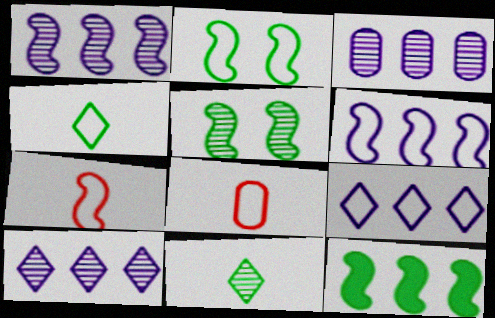[[1, 3, 10], 
[2, 6, 7], 
[2, 8, 9]]